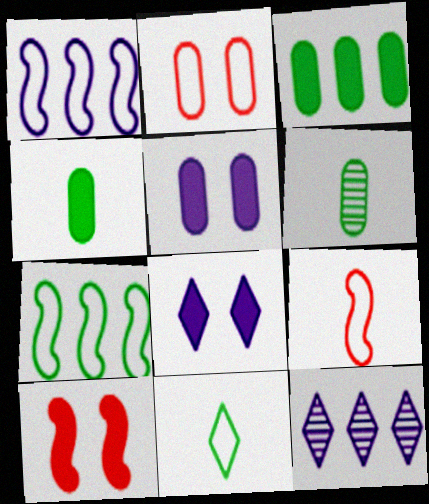[[1, 2, 11]]